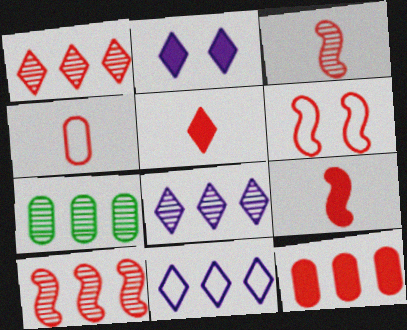[[3, 4, 5], 
[6, 9, 10], 
[7, 8, 10]]